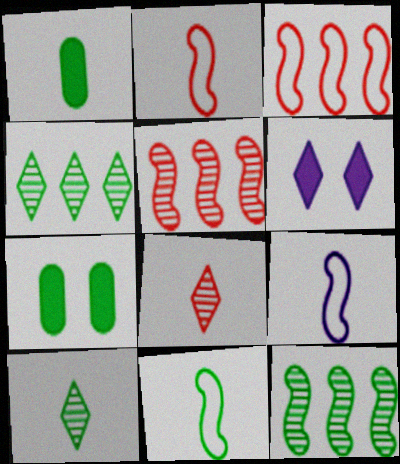[[1, 8, 9], 
[1, 10, 11], 
[2, 9, 11], 
[4, 7, 11]]